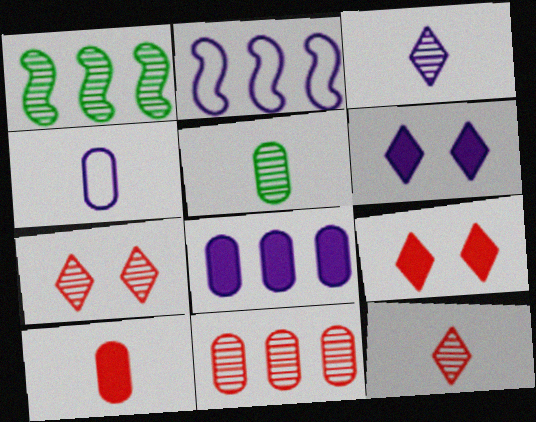[[1, 4, 9], 
[2, 5, 9], 
[4, 5, 10]]